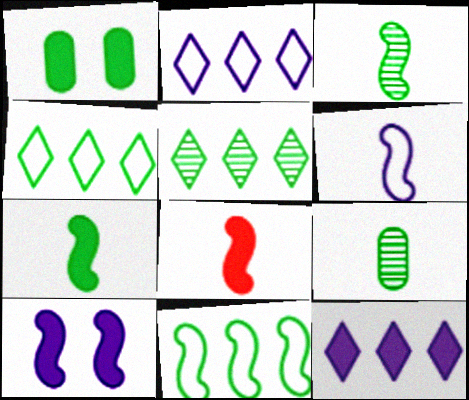[[1, 3, 4], 
[1, 8, 12], 
[3, 6, 8]]